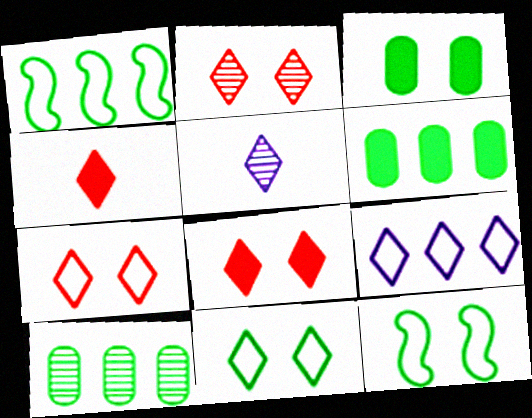[[2, 7, 8]]